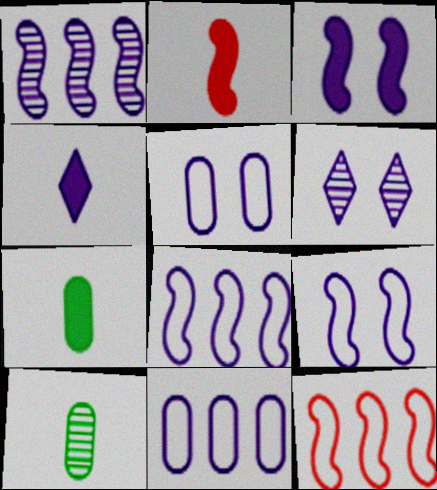[[1, 4, 5], 
[2, 4, 7], 
[3, 5, 6], 
[6, 7, 12]]